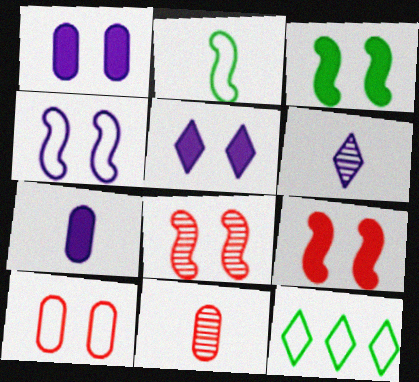[[3, 4, 8], 
[7, 8, 12]]